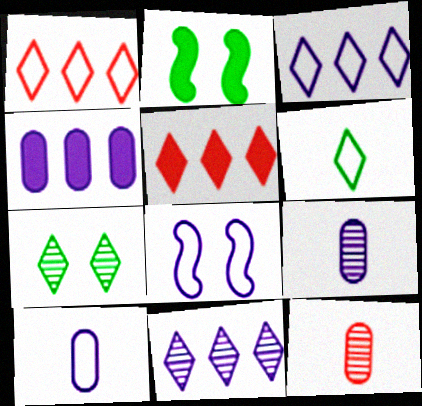[[1, 2, 9], 
[2, 3, 12], 
[3, 8, 10]]